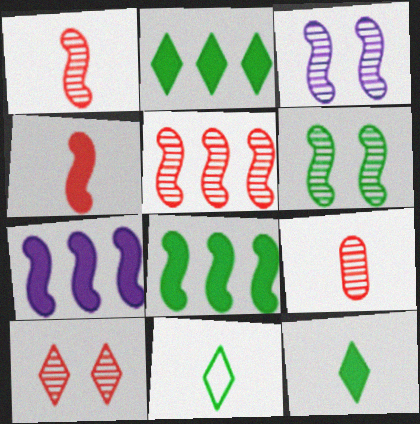[[5, 9, 10]]